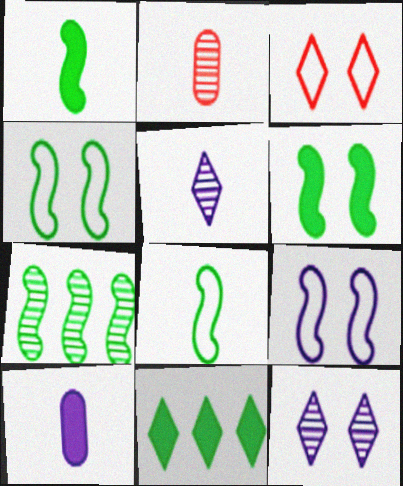[[1, 4, 7], 
[2, 7, 12], 
[2, 9, 11], 
[3, 5, 11], 
[3, 7, 10], 
[6, 7, 8]]